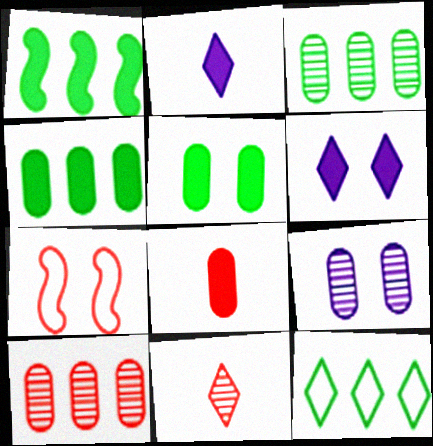[[1, 3, 12], 
[1, 6, 8], 
[2, 3, 7], 
[6, 11, 12]]